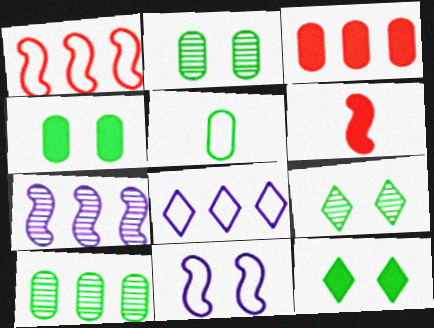[[2, 6, 8], 
[4, 5, 10]]